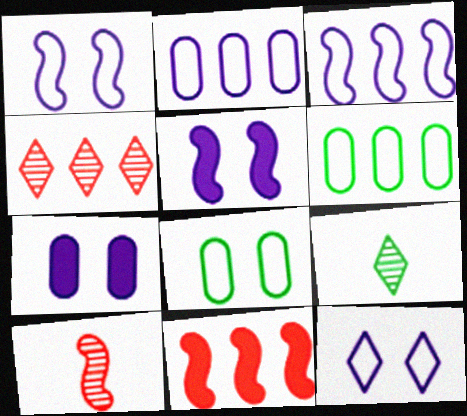[]